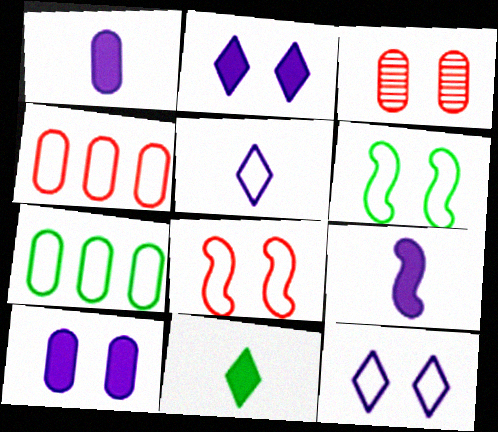[[1, 3, 7], 
[2, 3, 6], 
[4, 5, 6], 
[5, 7, 8]]